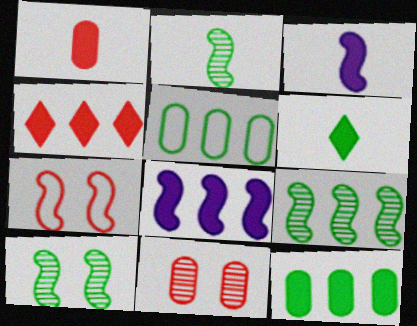[[1, 3, 6], 
[2, 7, 8], 
[2, 9, 10], 
[3, 7, 9], 
[4, 8, 12], 
[5, 6, 10]]